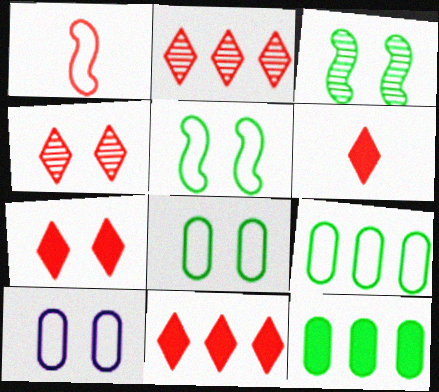[[3, 7, 10], 
[6, 7, 11]]